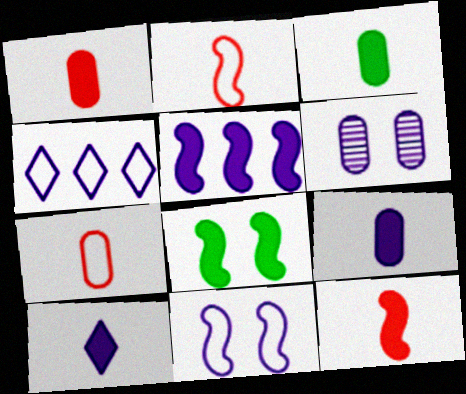[[1, 3, 9], 
[3, 10, 12], 
[5, 8, 12]]